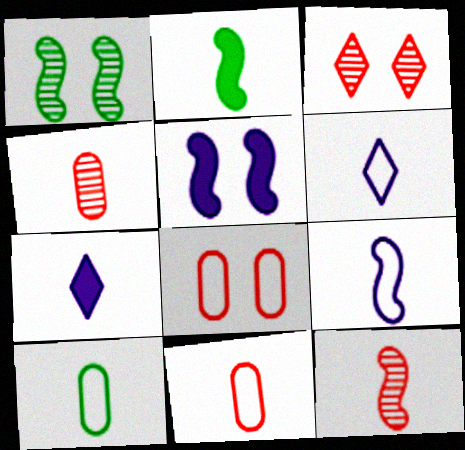[[2, 4, 6], 
[2, 9, 12], 
[7, 10, 12]]